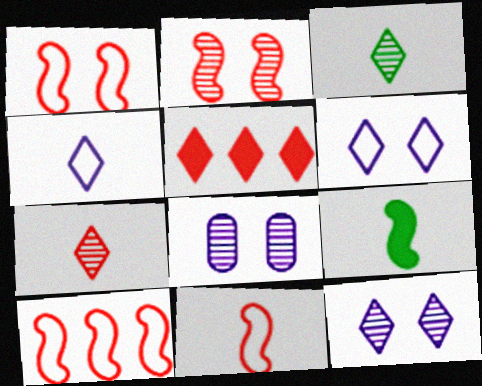[[1, 10, 11], 
[3, 5, 6]]